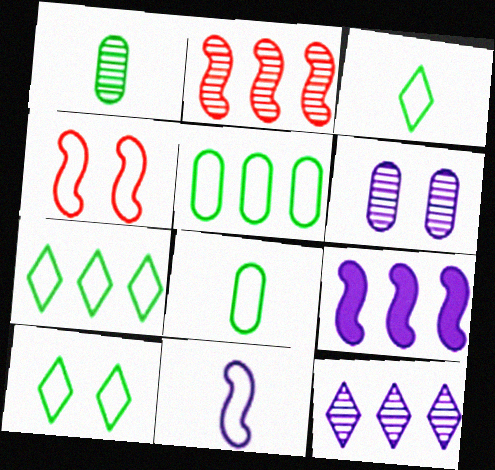[[3, 7, 10]]